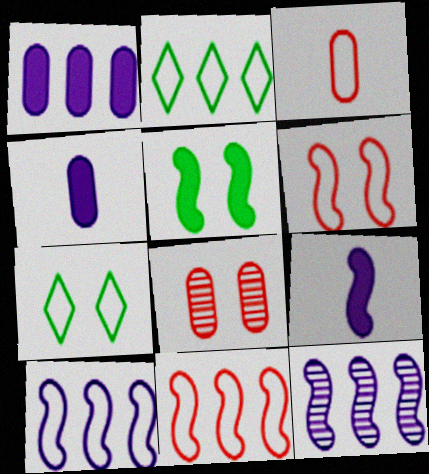[[2, 8, 9], 
[3, 7, 10]]